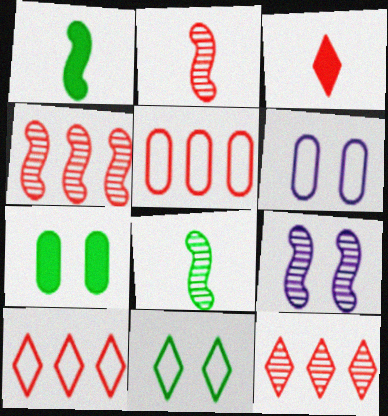[[1, 6, 12], 
[4, 8, 9]]